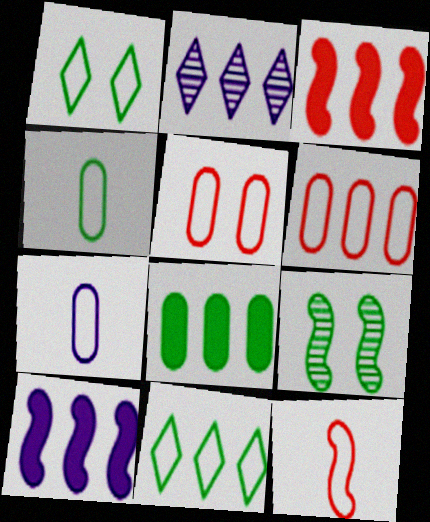[[9, 10, 12]]